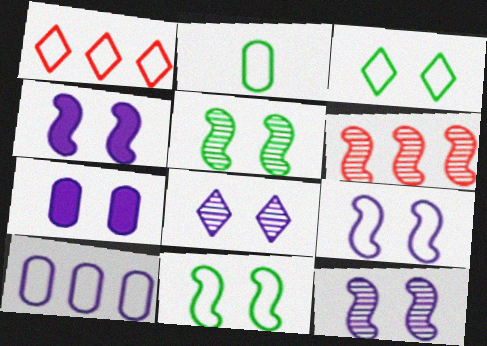[[1, 2, 9], 
[4, 9, 12], 
[7, 8, 9]]